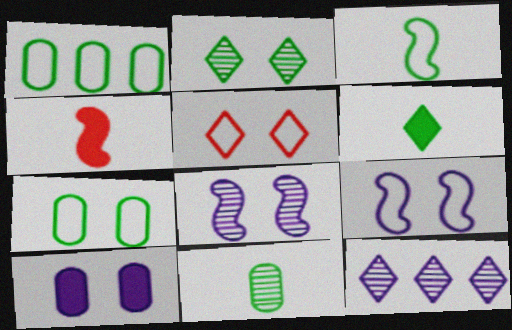[[3, 6, 11], 
[4, 7, 12], 
[5, 6, 12], 
[5, 7, 9]]